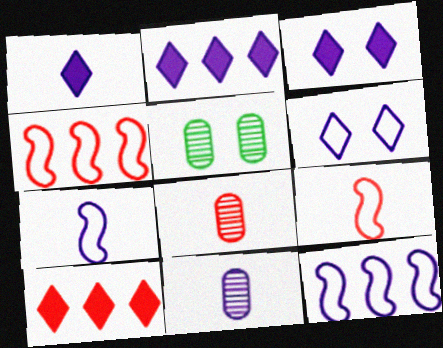[[1, 2, 3], 
[1, 4, 5], 
[1, 7, 11], 
[2, 5, 9], 
[3, 11, 12], 
[5, 7, 10]]